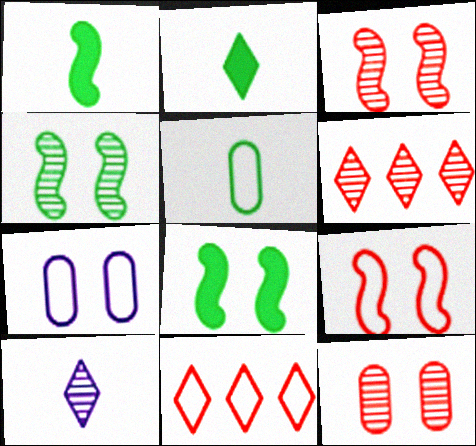[[1, 6, 7]]